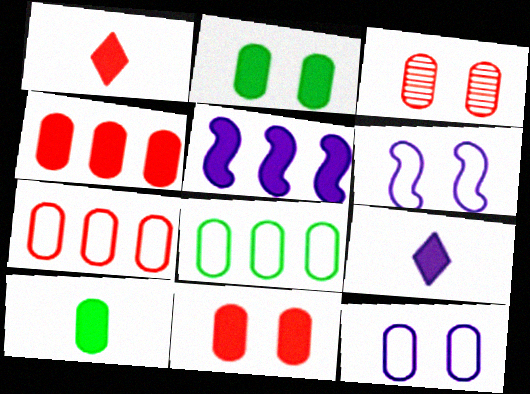[[1, 2, 5], 
[2, 3, 12]]